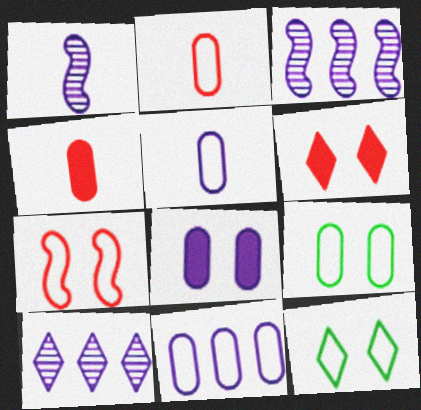[[2, 9, 11], 
[3, 4, 12]]